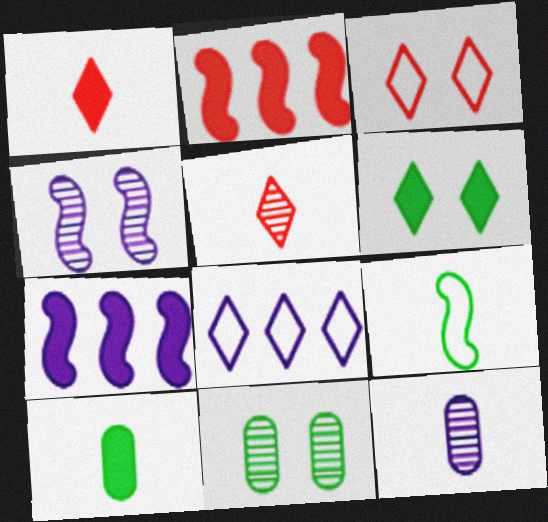[[1, 9, 12], 
[2, 4, 9], 
[5, 6, 8]]